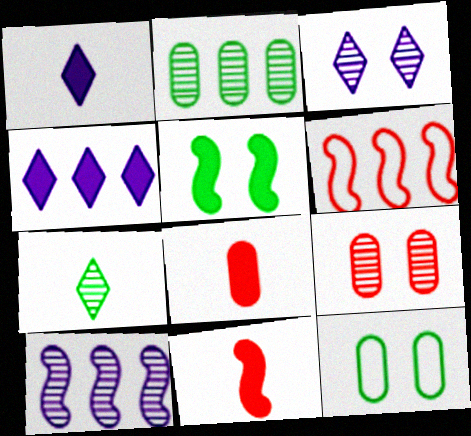[[2, 4, 6], 
[4, 5, 8], 
[7, 9, 10]]